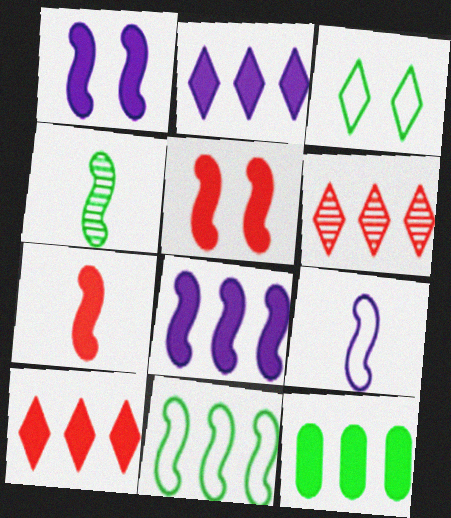[[3, 4, 12], 
[4, 7, 9], 
[8, 10, 12]]